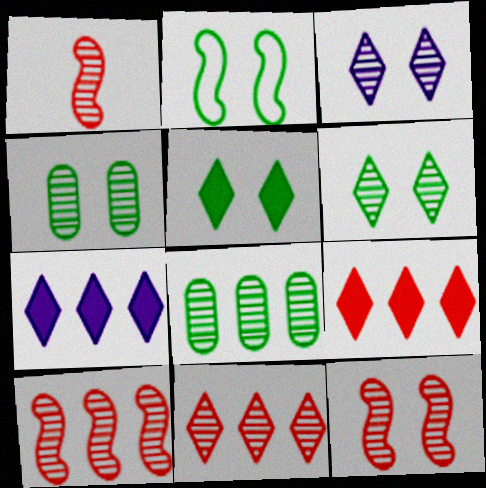[[1, 3, 8], 
[1, 10, 12], 
[2, 4, 5], 
[3, 4, 12]]